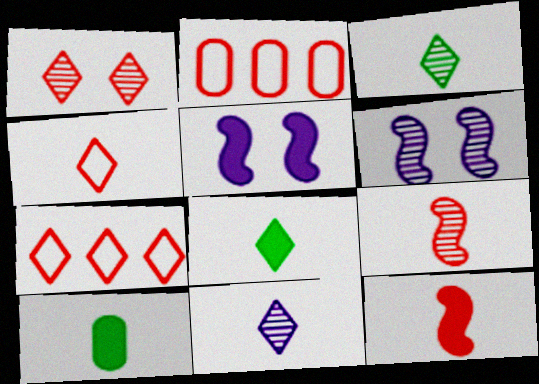[[1, 2, 12], 
[2, 3, 5], 
[2, 6, 8], 
[4, 8, 11], 
[6, 7, 10]]